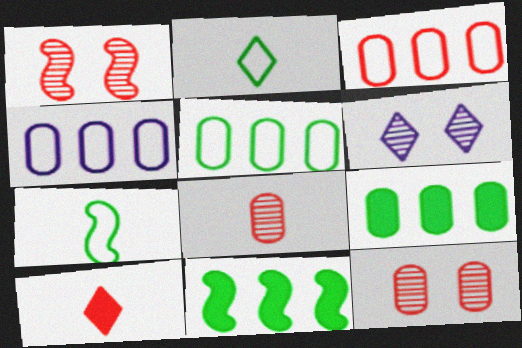[[1, 3, 10], 
[3, 4, 5]]